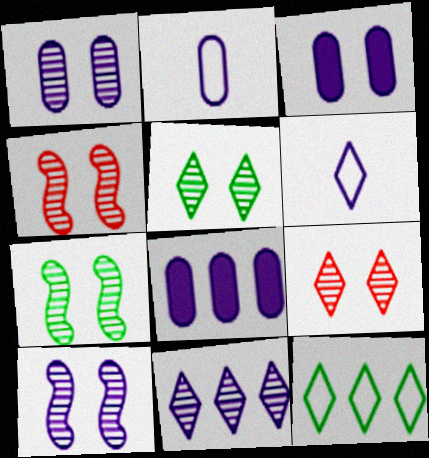[[1, 2, 8], 
[1, 4, 5], 
[1, 7, 9], 
[4, 7, 10], 
[6, 8, 10]]